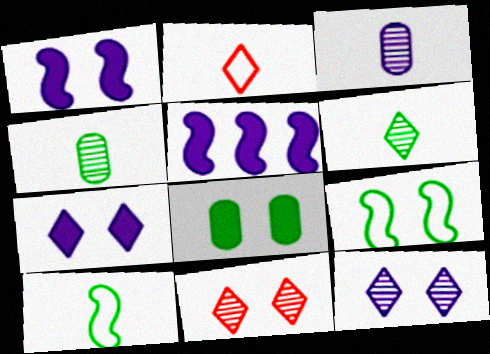[]